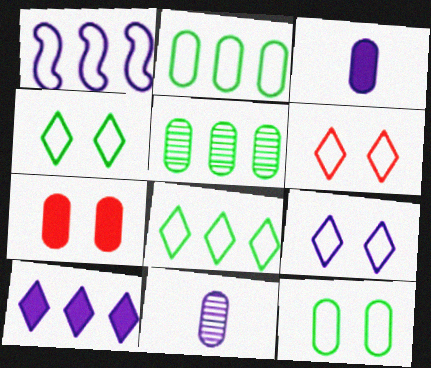[[2, 7, 11], 
[4, 6, 9]]